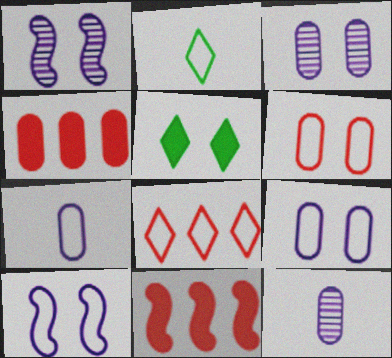[[1, 2, 4], 
[1, 5, 6], 
[2, 3, 11]]